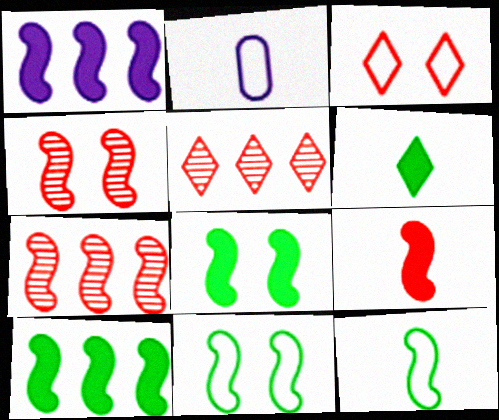[[1, 4, 12], 
[1, 8, 9], 
[2, 5, 8]]